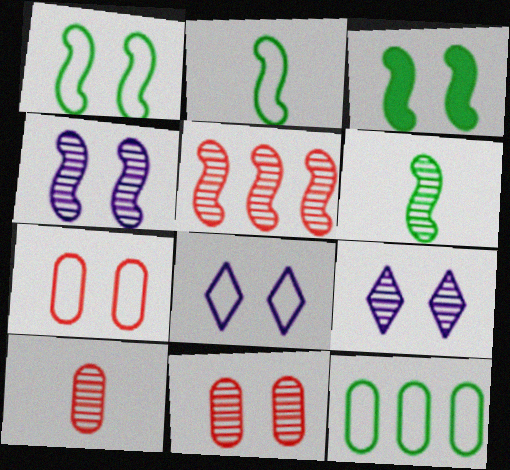[[1, 7, 8], 
[3, 7, 9], 
[3, 8, 11], 
[4, 5, 6]]